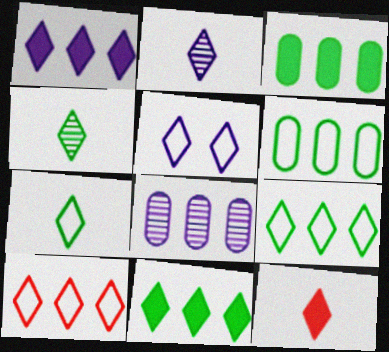[[1, 2, 5], 
[2, 7, 12], 
[5, 7, 10]]